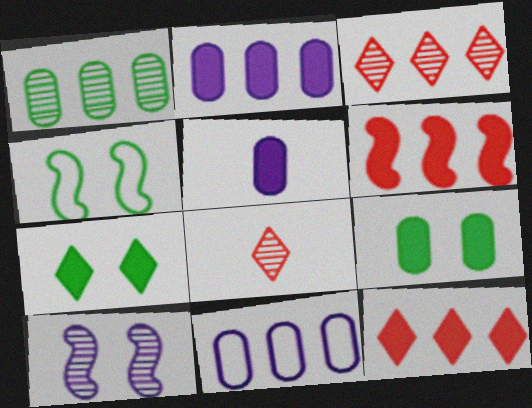[[1, 8, 10], 
[2, 4, 8], 
[3, 4, 5], 
[5, 6, 7]]